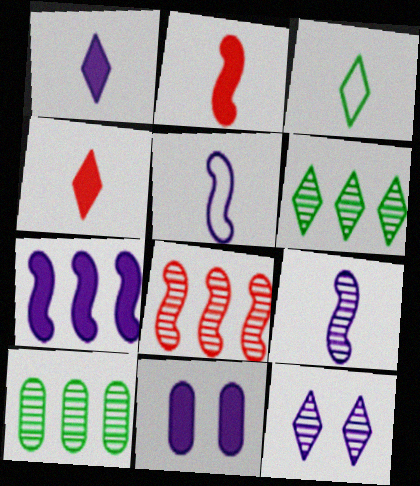[[1, 7, 11], 
[3, 8, 11]]